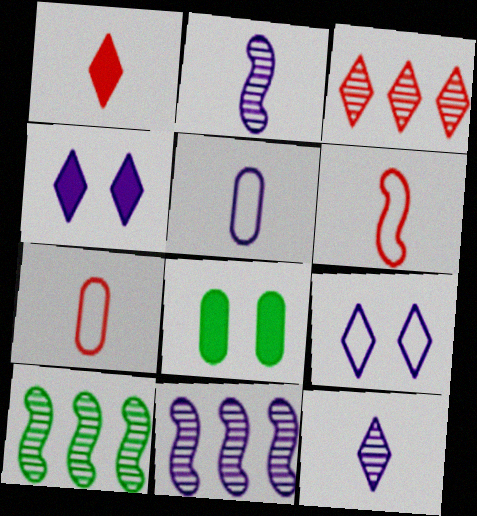[[4, 5, 11], 
[4, 7, 10]]